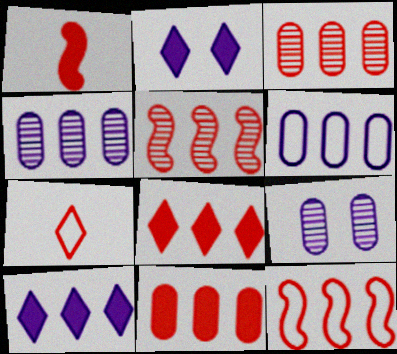[[3, 8, 12]]